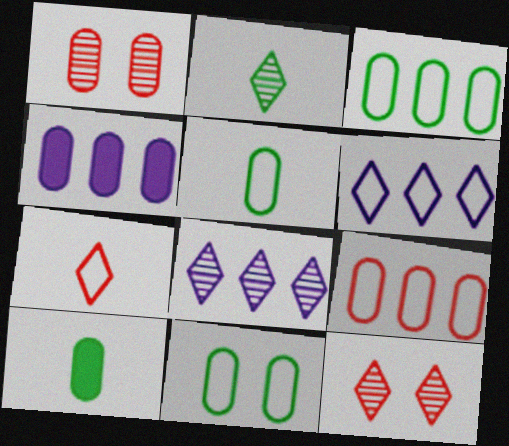[[1, 4, 5], 
[2, 8, 12], 
[3, 5, 11]]